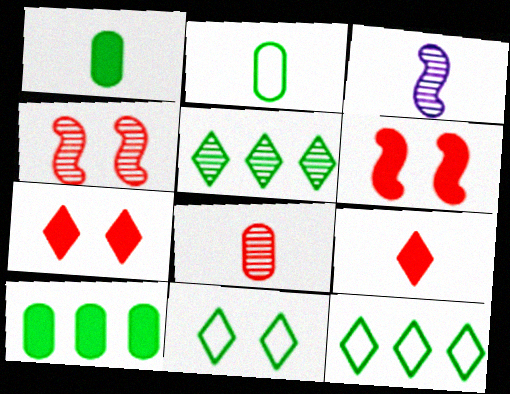[[2, 3, 9]]